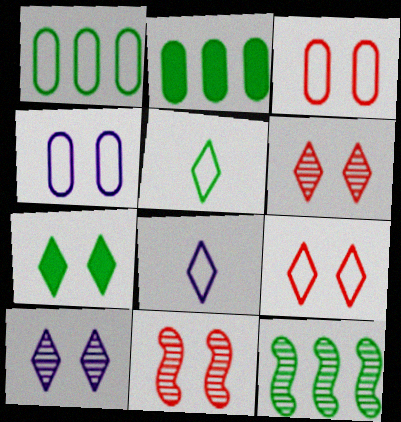[[2, 8, 11], 
[4, 7, 11], 
[7, 9, 10]]